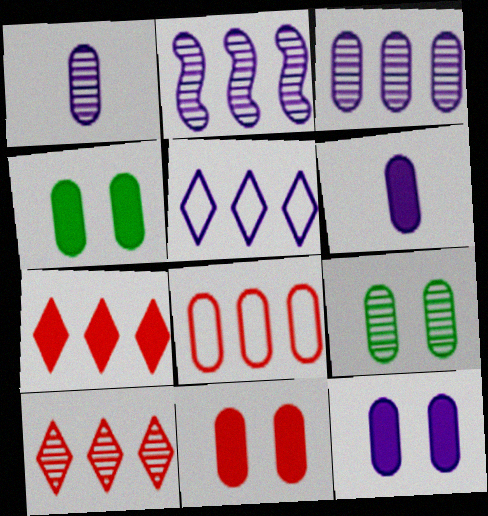[[1, 4, 8], 
[4, 11, 12], 
[6, 8, 9]]